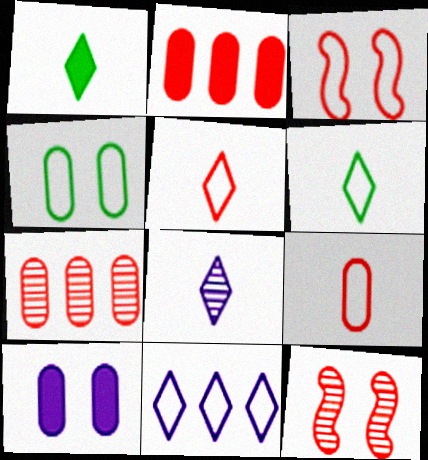[[1, 5, 8], 
[2, 5, 12]]